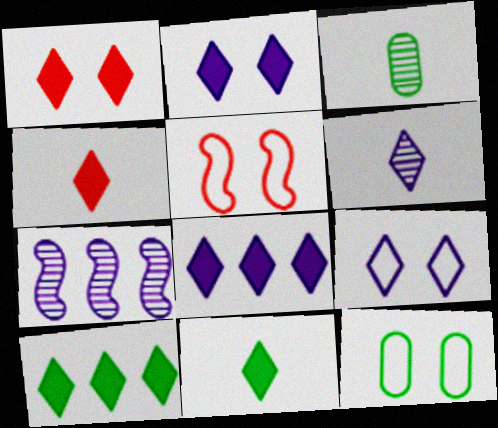[[1, 8, 11], 
[2, 4, 10], 
[3, 5, 8], 
[4, 7, 12], 
[5, 9, 12], 
[6, 8, 9]]